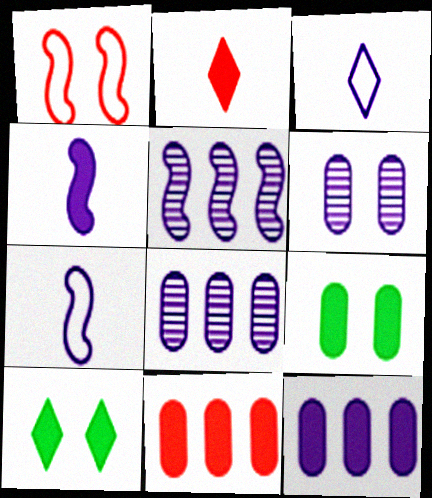[[1, 6, 10], 
[4, 10, 11]]